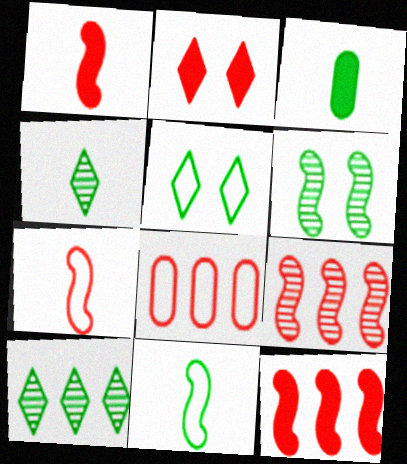[[3, 4, 11]]